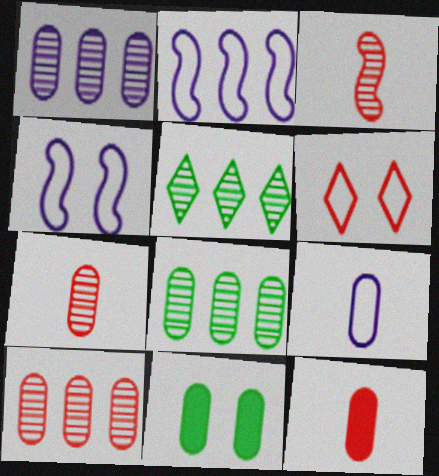[[1, 8, 10], 
[4, 5, 12], 
[9, 10, 11]]